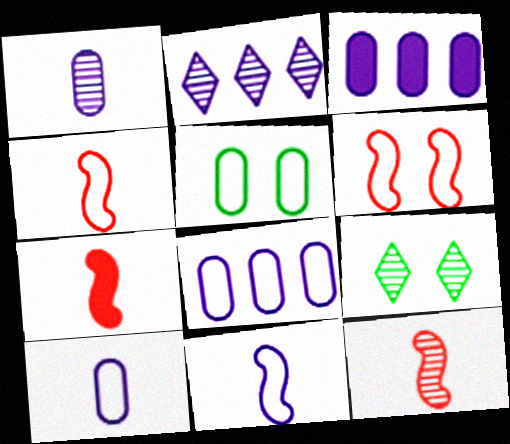[[2, 5, 7], 
[3, 4, 9], 
[4, 7, 12], 
[7, 8, 9]]